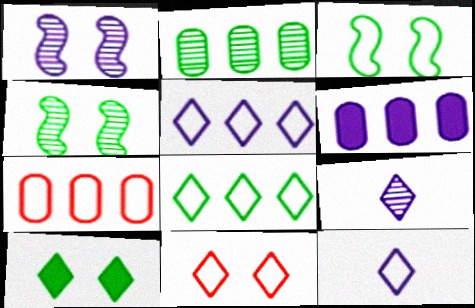[[1, 6, 12], 
[2, 6, 7], 
[3, 7, 12], 
[8, 11, 12]]